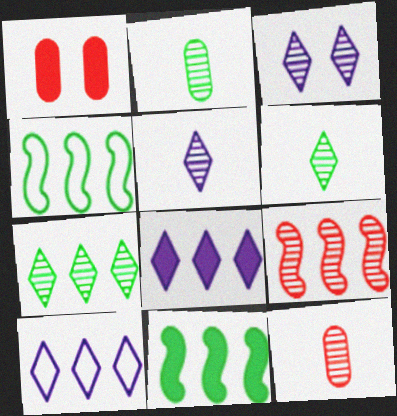[[1, 4, 5], 
[2, 3, 9]]